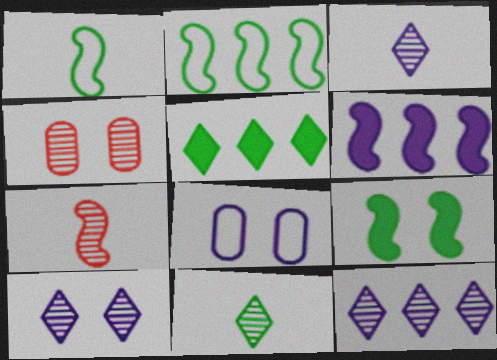[[3, 6, 8], 
[3, 10, 12], 
[5, 7, 8]]